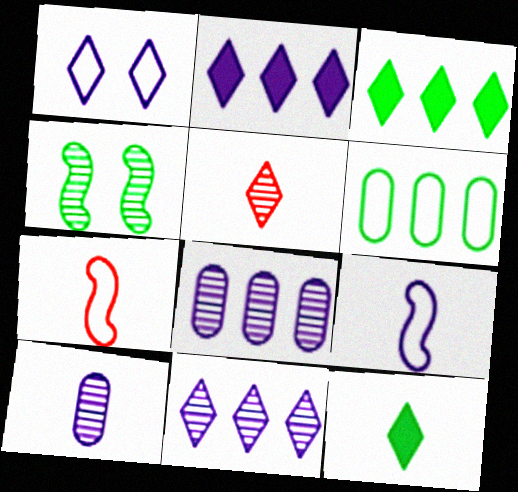[[1, 3, 5], 
[1, 6, 7], 
[4, 5, 8], 
[4, 6, 12], 
[7, 10, 12]]